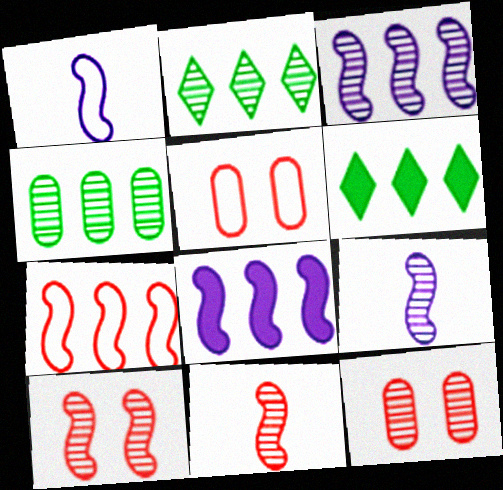[[1, 6, 12], 
[2, 9, 12], 
[5, 6, 9]]